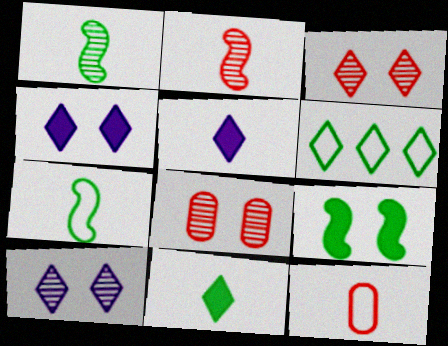[[1, 5, 12], 
[3, 5, 6]]